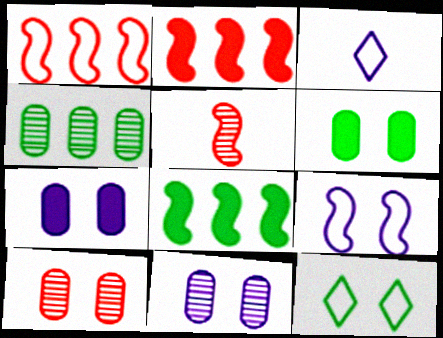[[3, 8, 10], 
[5, 8, 9]]